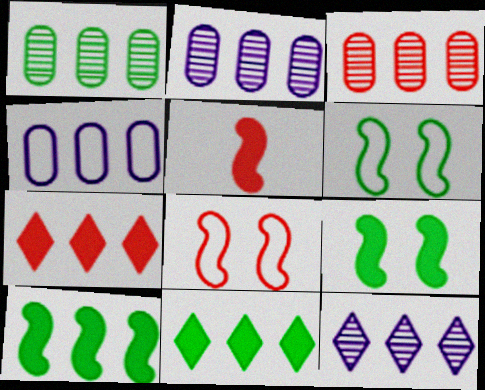[[1, 2, 3]]